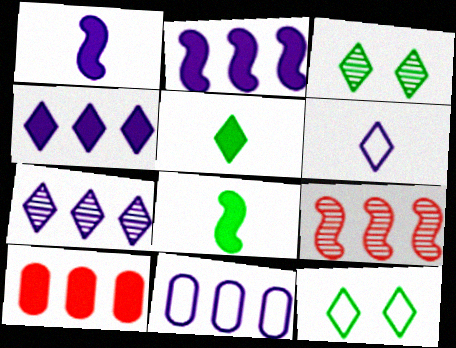[[2, 7, 11]]